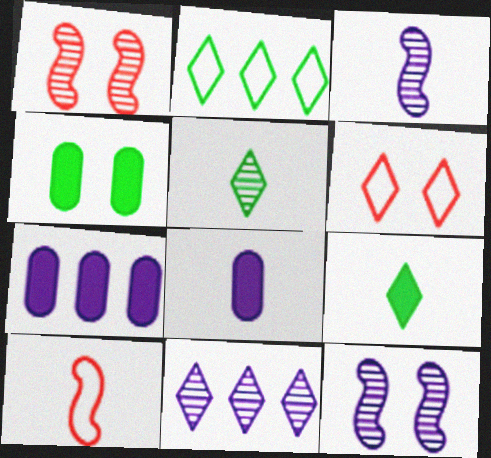[[1, 2, 8], 
[4, 6, 12], 
[4, 10, 11], 
[5, 8, 10], 
[6, 9, 11]]